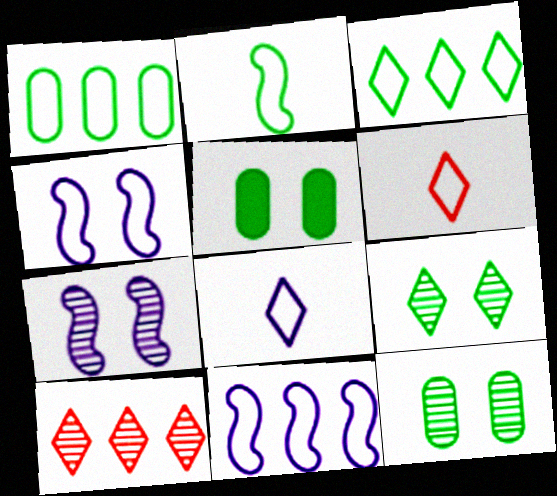[[1, 4, 6]]